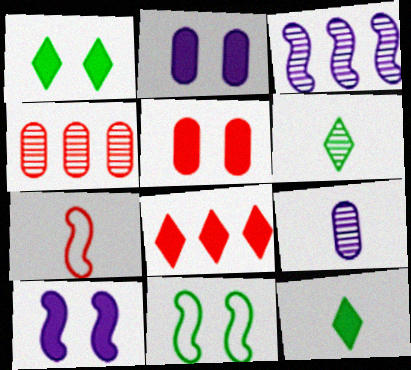[[1, 5, 10], 
[7, 9, 12], 
[8, 9, 11]]